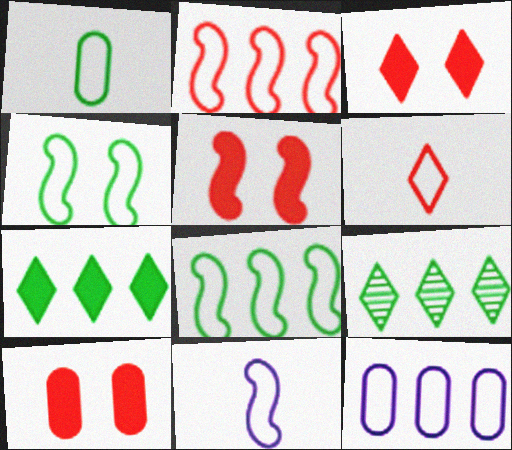[[1, 6, 11], 
[2, 4, 11], 
[3, 5, 10], 
[4, 6, 12], 
[9, 10, 11]]